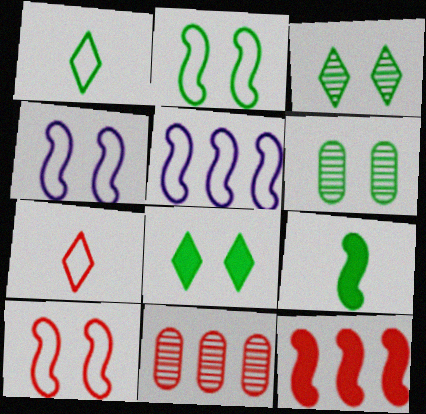[[2, 4, 10], 
[2, 6, 8]]